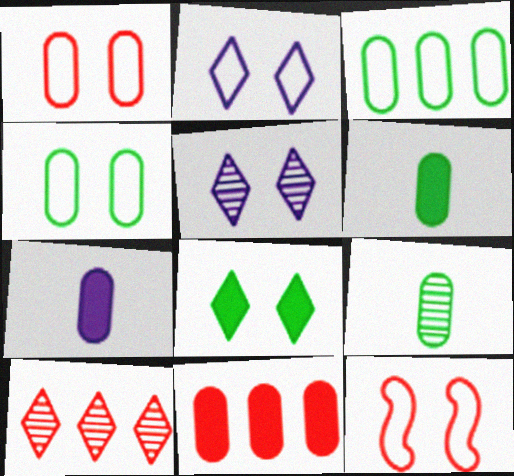[[2, 4, 12]]